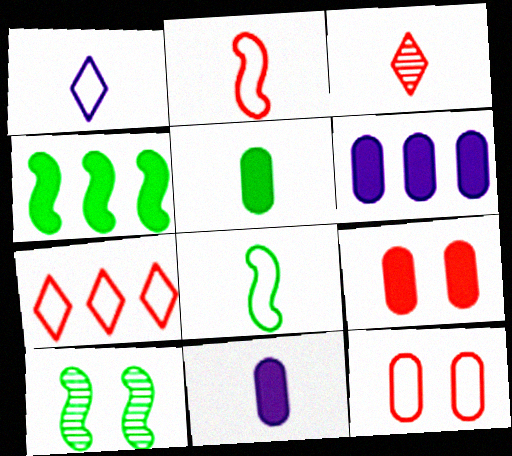[[2, 7, 12], 
[3, 8, 11], 
[4, 8, 10], 
[5, 6, 9], 
[7, 10, 11]]